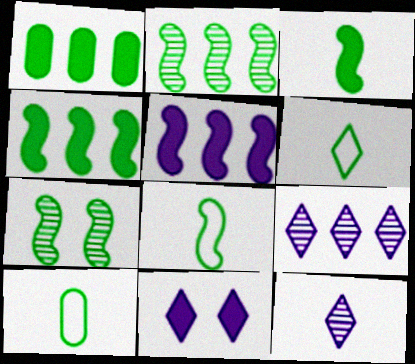[[1, 6, 7], 
[4, 7, 8], 
[6, 8, 10]]